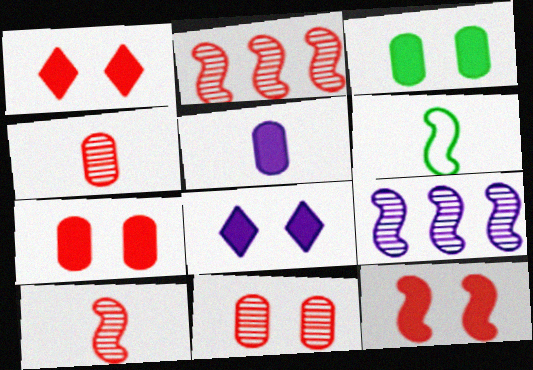[[1, 7, 12], 
[3, 8, 12], 
[6, 9, 12]]